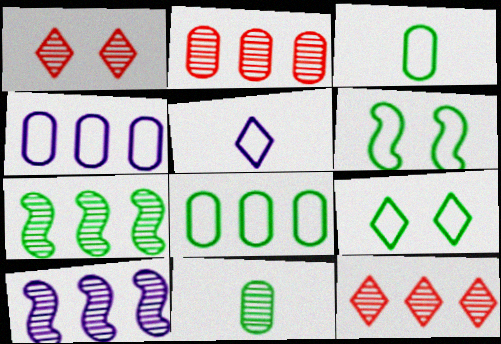[[1, 10, 11]]